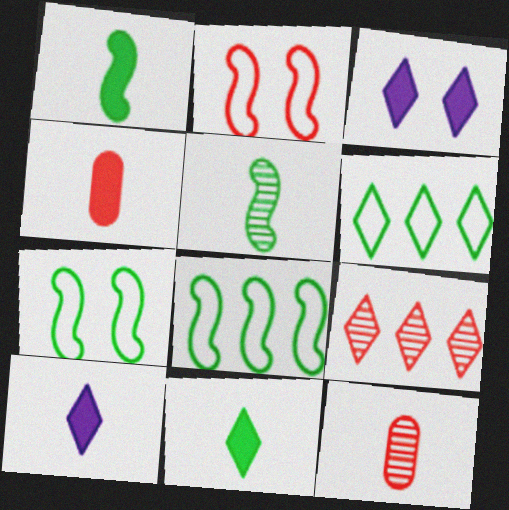[[1, 4, 10], 
[2, 4, 9], 
[3, 8, 12]]